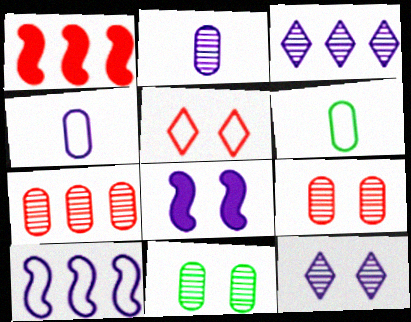[[1, 6, 12], 
[2, 7, 11], 
[3, 4, 8], 
[5, 6, 10], 
[5, 8, 11]]